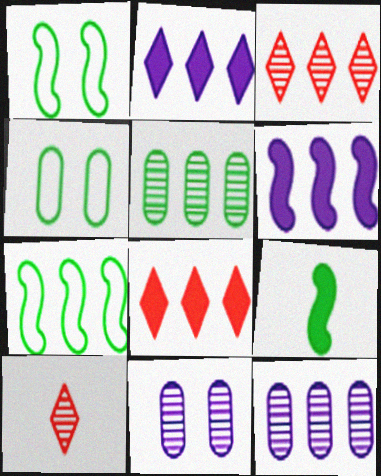[[4, 6, 10], 
[7, 8, 12]]